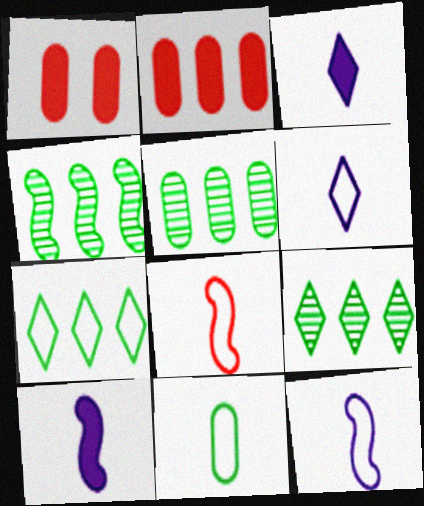[[1, 4, 6], 
[1, 9, 12], 
[4, 5, 9], 
[6, 8, 11]]